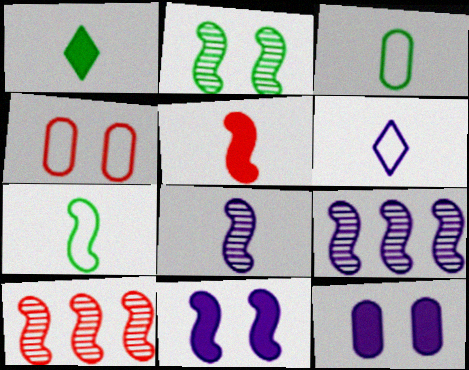[[1, 4, 9], 
[2, 8, 10], 
[5, 7, 8], 
[6, 9, 12], 
[7, 10, 11]]